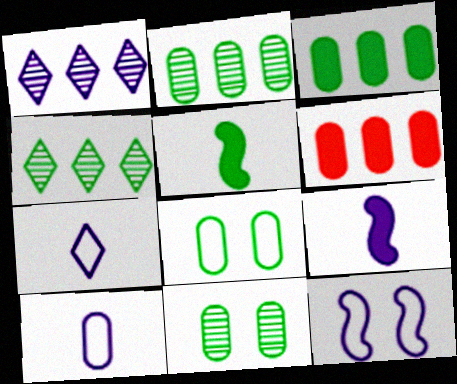[[4, 5, 8], 
[6, 10, 11]]